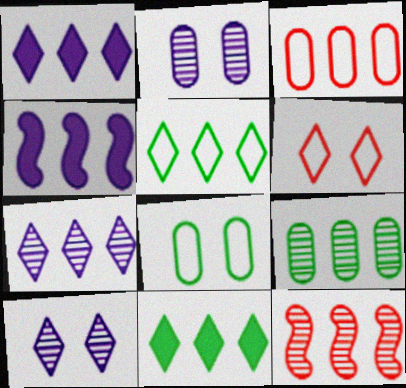[[7, 9, 12]]